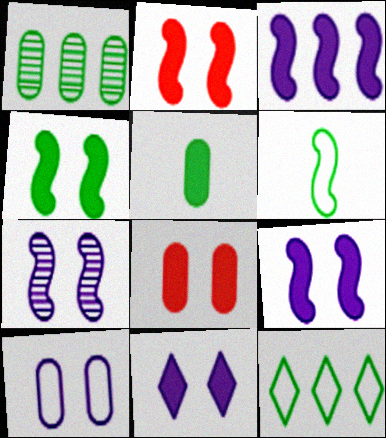[[2, 4, 9], 
[4, 8, 11], 
[7, 10, 11]]